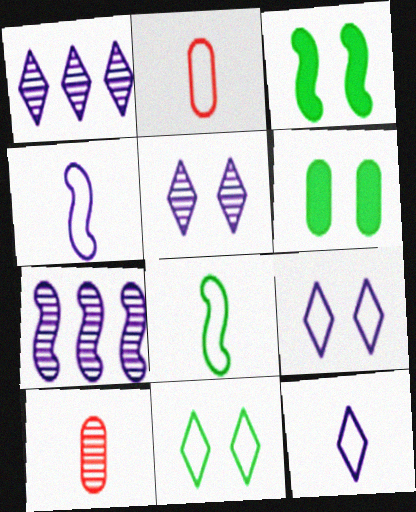[[1, 2, 3], 
[2, 8, 12]]